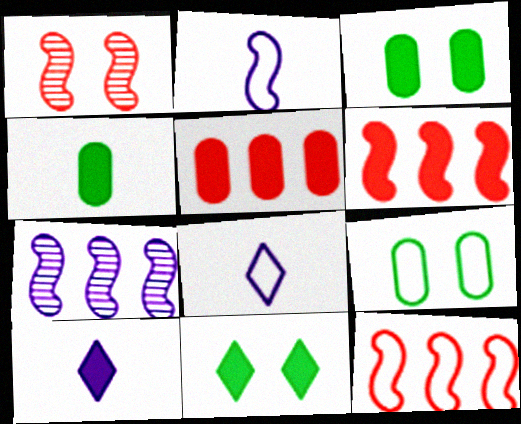[[3, 6, 10], 
[8, 9, 12]]